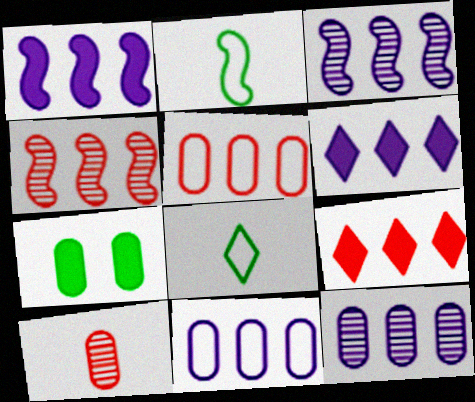[[3, 6, 11], 
[4, 5, 9], 
[7, 10, 11]]